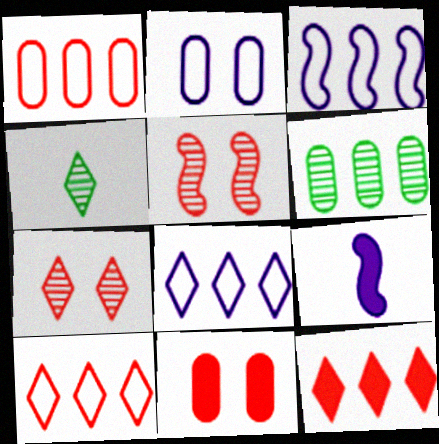[[3, 4, 11], 
[3, 6, 12]]